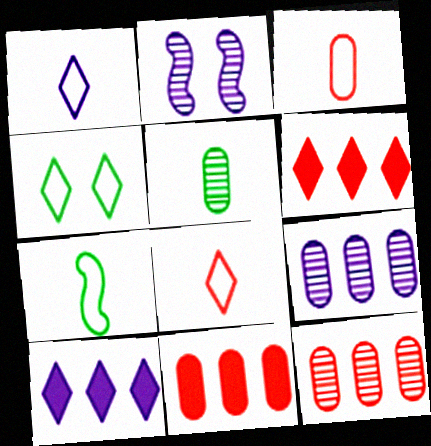[[1, 3, 7]]